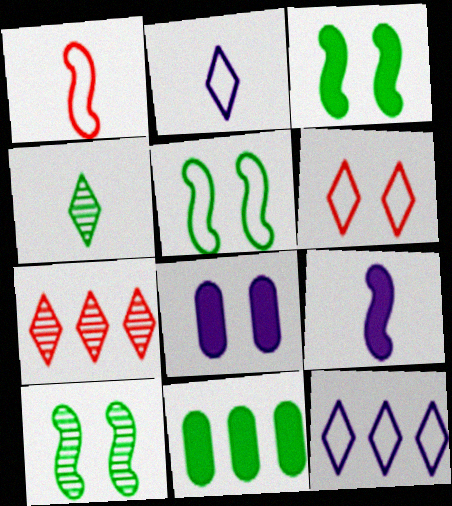[[3, 5, 10], 
[4, 5, 11], 
[6, 8, 10]]